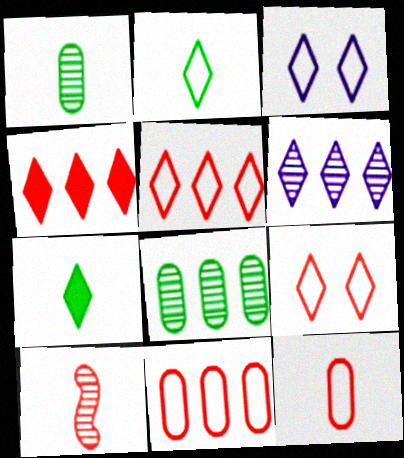[[2, 3, 5], 
[6, 7, 9]]